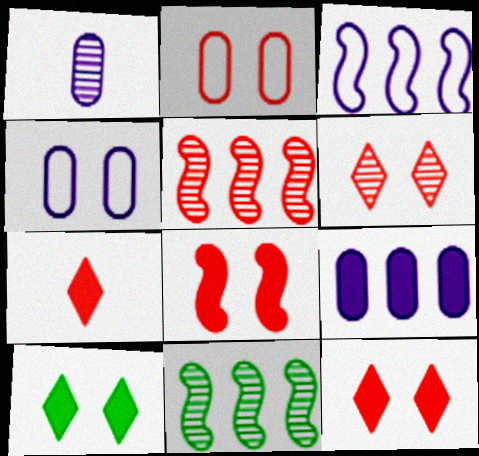[[1, 4, 9], 
[1, 6, 11], 
[2, 5, 7], 
[2, 6, 8], 
[4, 7, 11]]